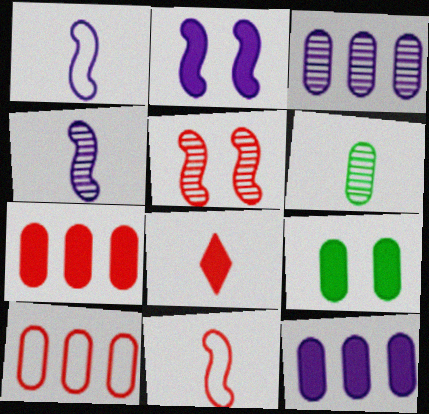[[1, 6, 8], 
[5, 8, 10]]